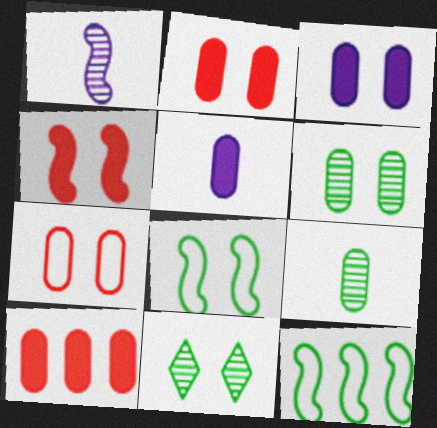[[1, 4, 12], 
[3, 6, 7]]